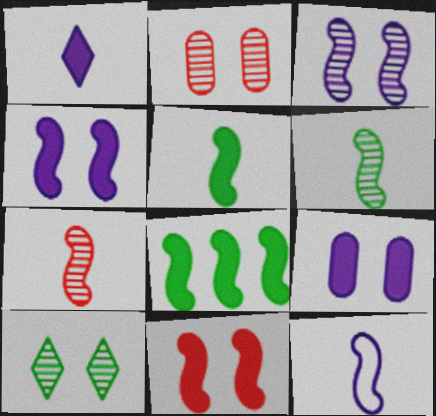[[2, 3, 10], 
[5, 7, 12]]